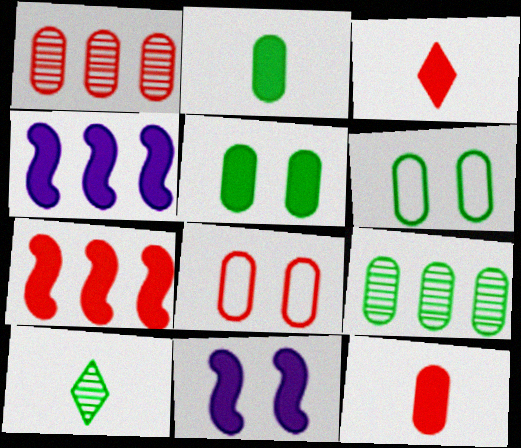[[1, 8, 12], 
[2, 6, 9], 
[3, 4, 5], 
[4, 8, 10]]